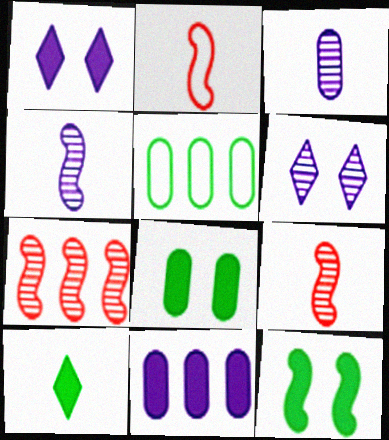[[1, 5, 9], 
[2, 3, 10]]